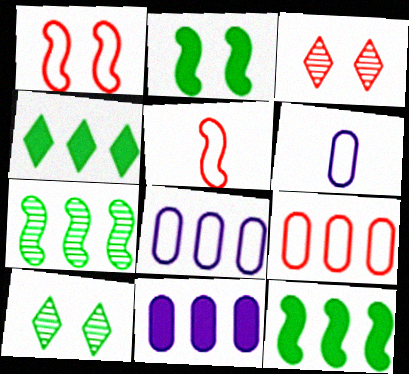[[3, 6, 12], 
[5, 10, 11]]